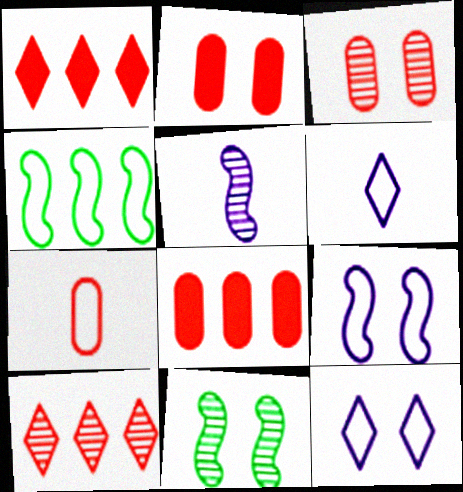[[2, 11, 12], 
[3, 7, 8], 
[4, 7, 12], 
[6, 8, 11]]